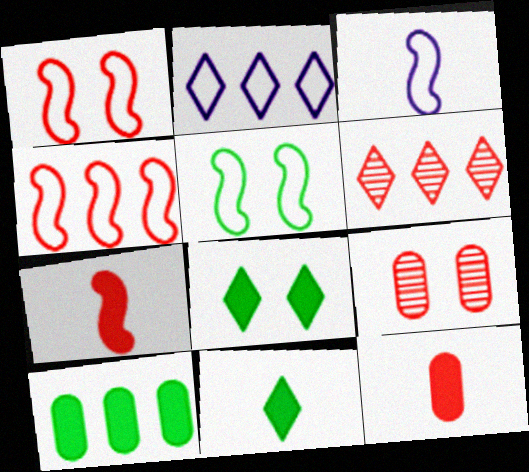[[1, 6, 12], 
[3, 4, 5]]